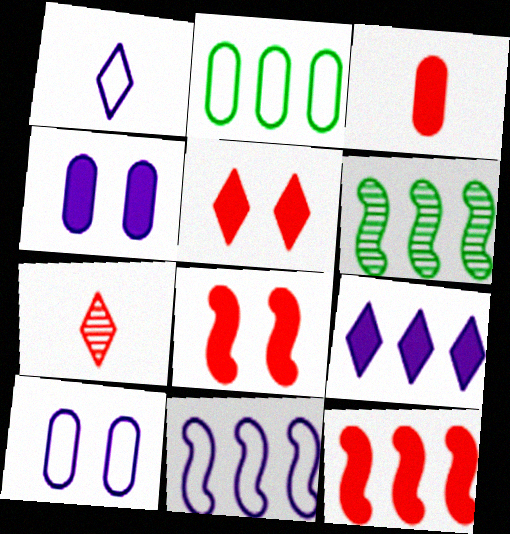[[1, 10, 11], 
[3, 5, 12], 
[6, 11, 12]]